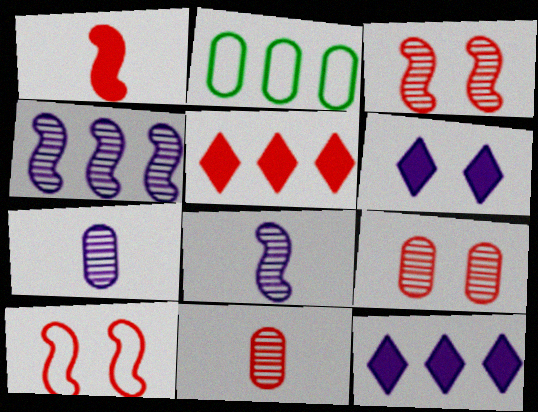[[2, 4, 5], 
[5, 10, 11]]